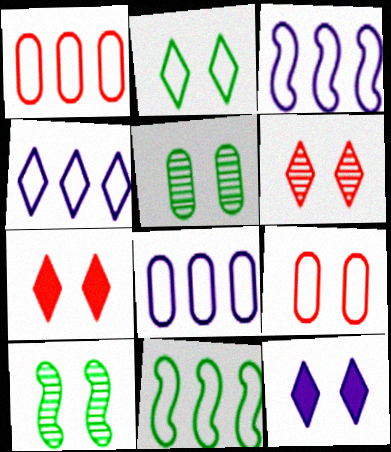[[1, 4, 11], 
[2, 6, 12], 
[3, 4, 8], 
[9, 10, 12]]